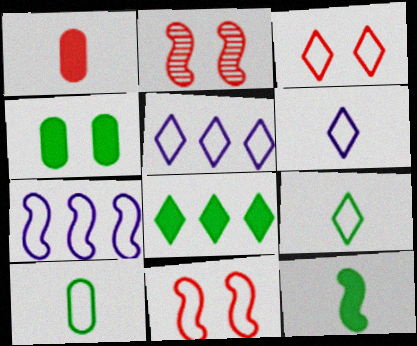[[2, 7, 12], 
[3, 5, 9], 
[3, 7, 10], 
[4, 8, 12], 
[5, 10, 11]]